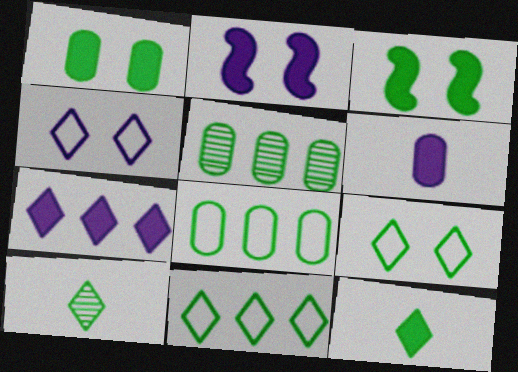[[2, 6, 7], 
[3, 8, 10]]